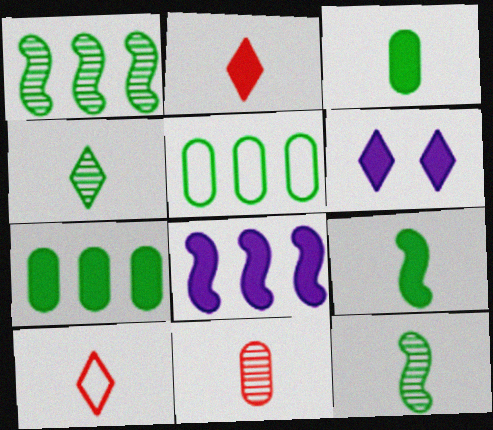[]